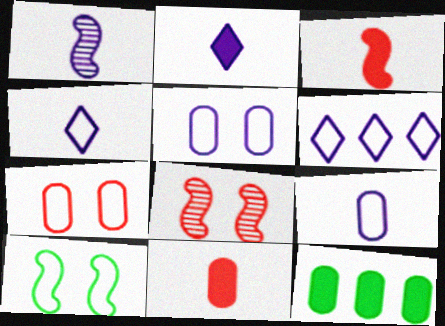[[1, 2, 9], 
[4, 8, 12]]